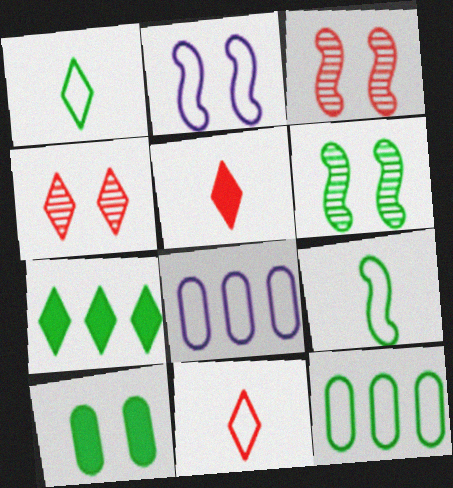[[2, 4, 10], 
[2, 11, 12], 
[5, 6, 8]]